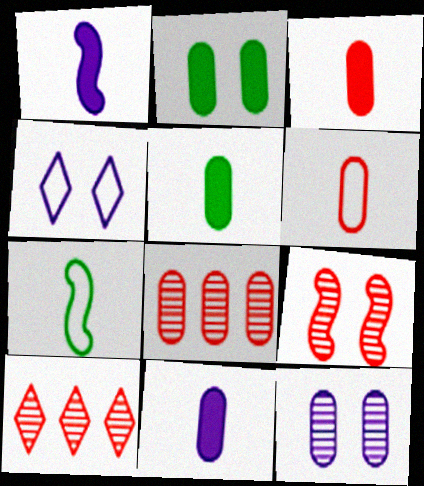[[2, 4, 9], 
[3, 5, 11]]